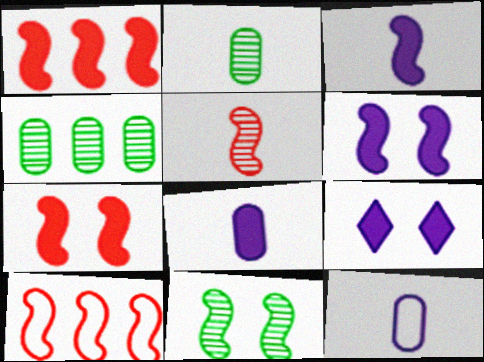[[2, 9, 10], 
[3, 10, 11], 
[5, 7, 10]]